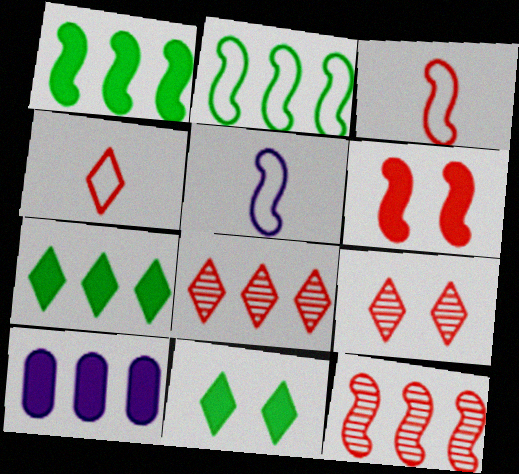[[2, 8, 10], 
[3, 6, 12]]